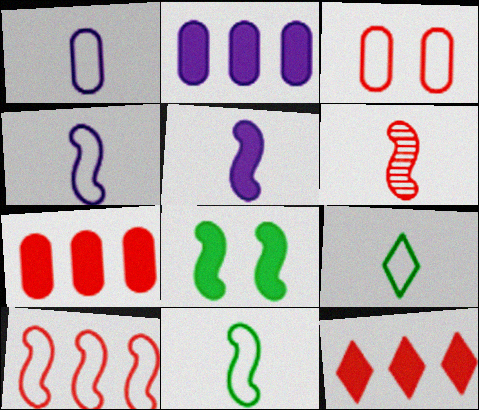[[3, 6, 12], 
[5, 6, 11]]